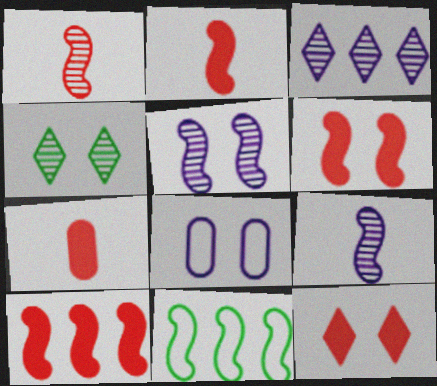[[2, 5, 11], 
[2, 6, 10], 
[4, 6, 8], 
[6, 9, 11], 
[7, 10, 12]]